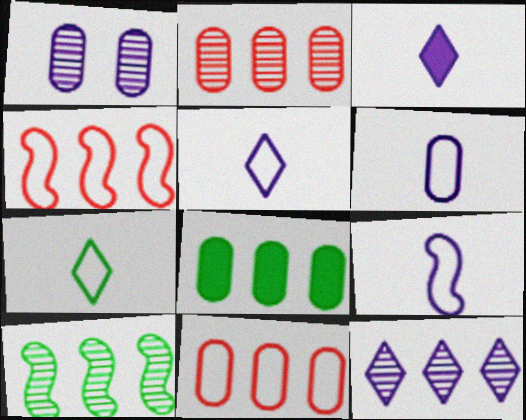[[2, 10, 12], 
[4, 8, 12], 
[5, 6, 9]]